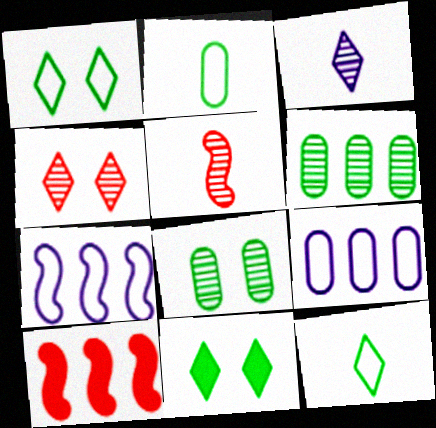[[5, 9, 11]]